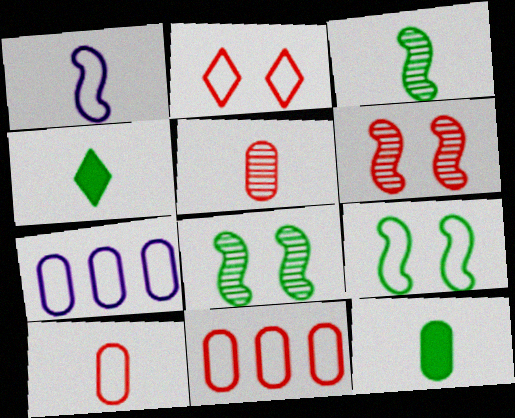[[1, 4, 5], 
[4, 6, 7]]